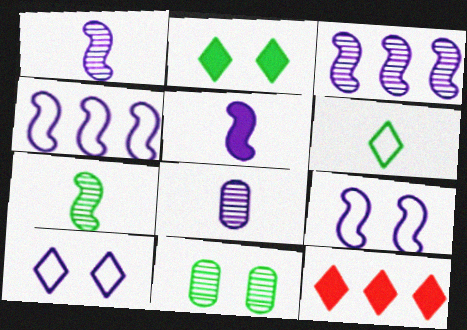[[3, 5, 9]]